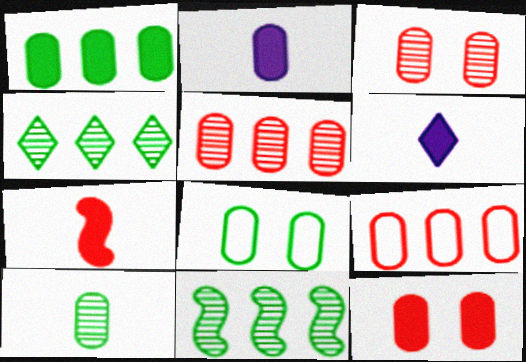[[1, 2, 12], 
[1, 8, 10], 
[2, 5, 8]]